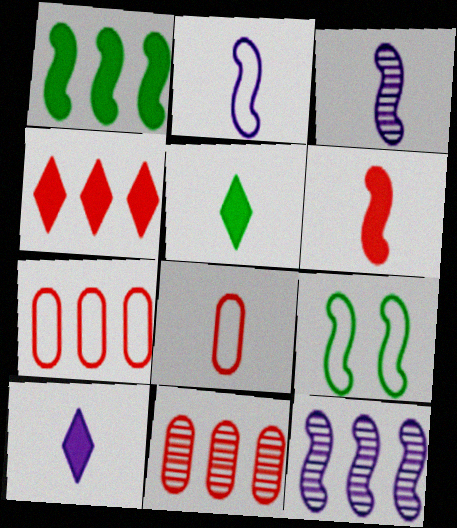[[3, 5, 8], 
[6, 9, 12], 
[9, 10, 11]]